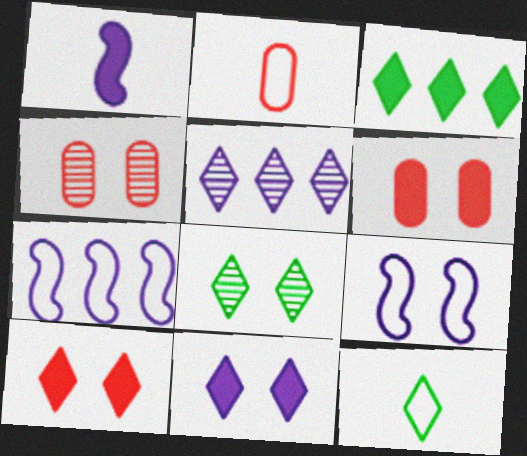[[1, 3, 6], 
[3, 8, 12], 
[5, 10, 12], 
[6, 8, 9]]